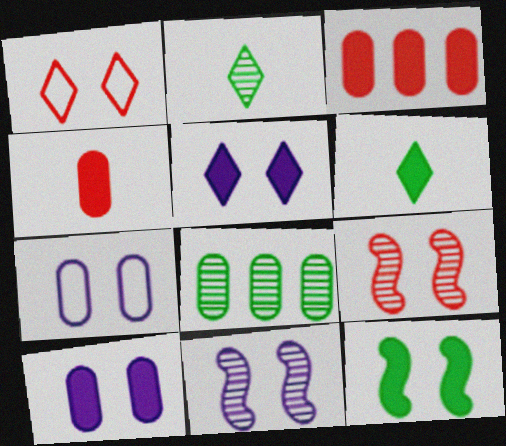[[4, 7, 8], 
[5, 7, 11]]